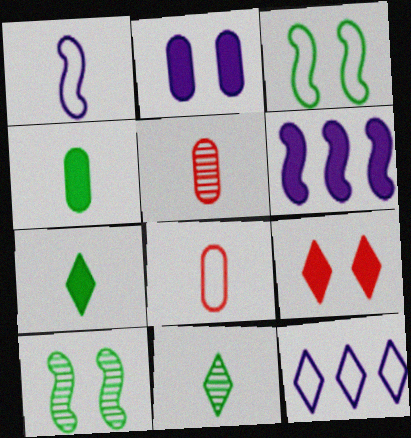[[1, 5, 7], 
[3, 8, 12], 
[4, 6, 9], 
[9, 11, 12]]